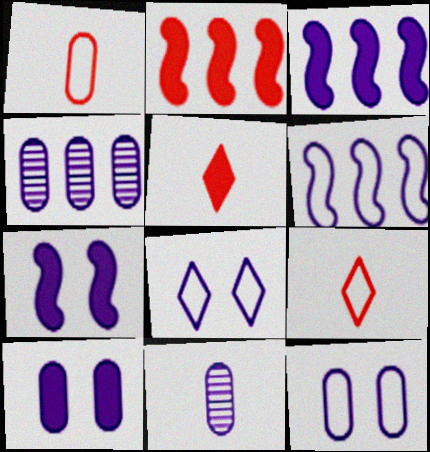[[3, 8, 11]]